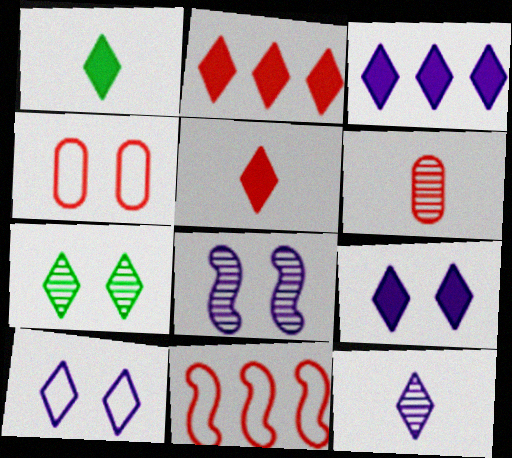[[1, 2, 9], 
[3, 10, 12]]